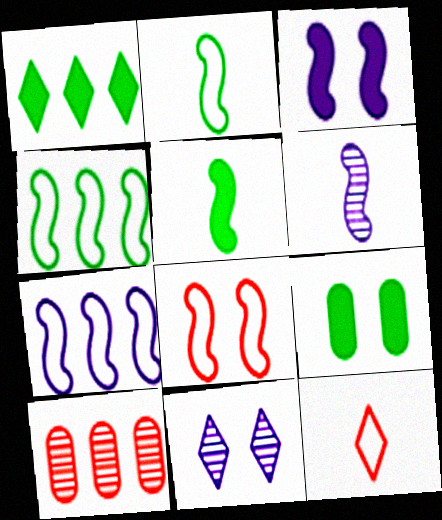[[1, 5, 9], 
[1, 7, 10], 
[1, 11, 12], 
[2, 7, 8], 
[3, 6, 7], 
[8, 9, 11]]